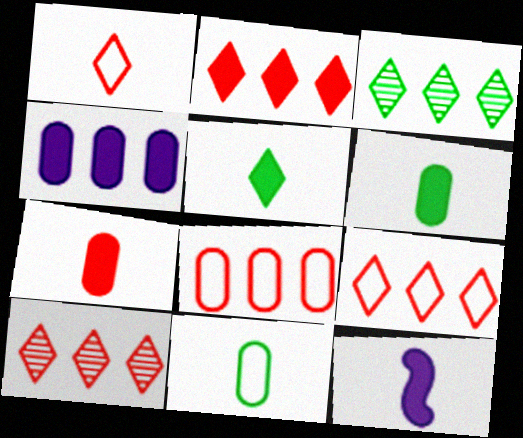[[2, 9, 10], 
[5, 7, 12]]